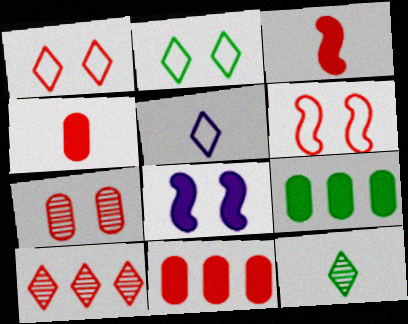[[2, 7, 8], 
[4, 6, 10]]